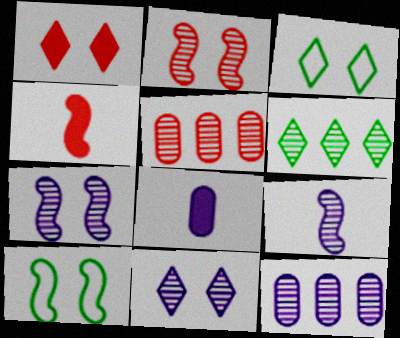[[1, 3, 11], 
[3, 4, 12], 
[9, 11, 12]]